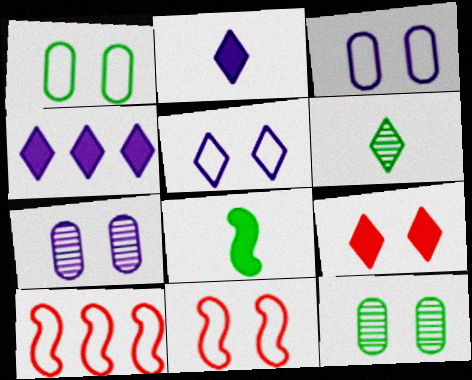[[1, 5, 11], 
[2, 10, 12]]